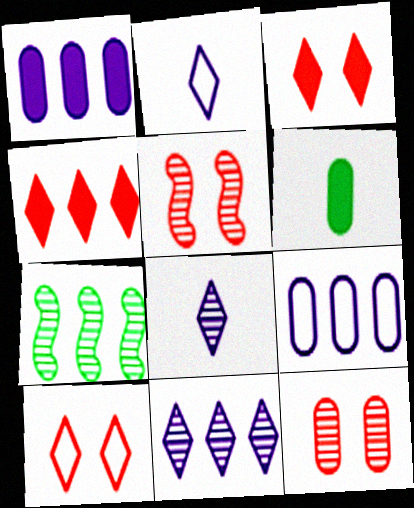[[4, 7, 9], 
[6, 9, 12], 
[7, 8, 12]]